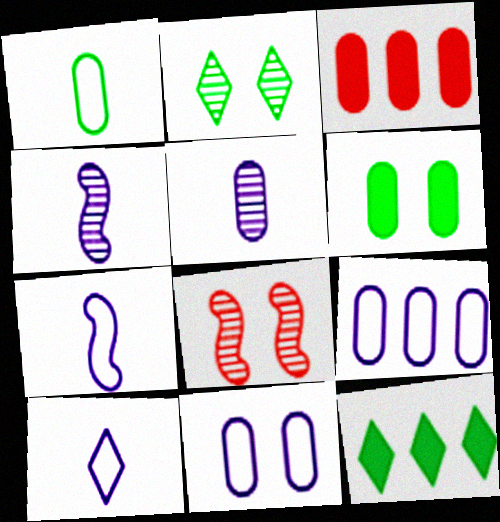[[2, 3, 7]]